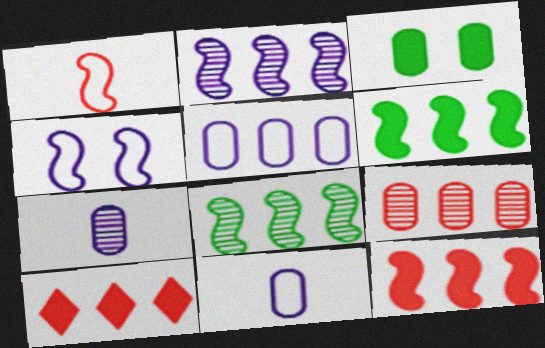[[3, 9, 11], 
[5, 8, 10]]